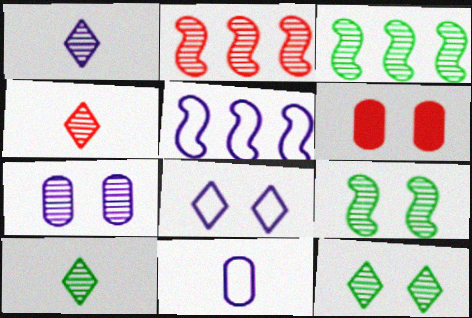[[1, 4, 10], 
[2, 7, 10], 
[3, 4, 7], 
[5, 6, 10], 
[5, 8, 11], 
[6, 8, 9]]